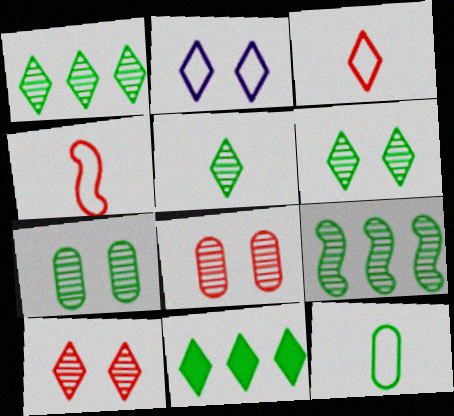[[1, 5, 6], 
[5, 7, 9]]